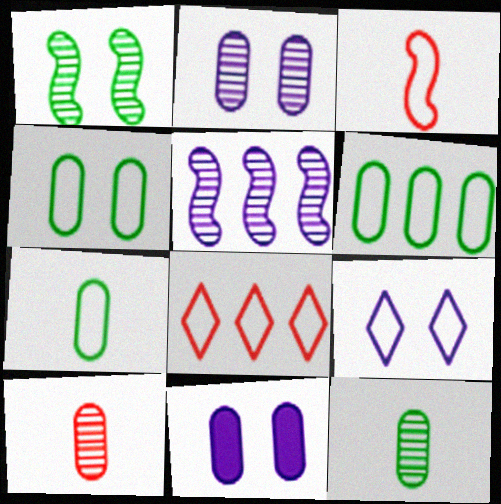[[3, 6, 9], 
[4, 6, 7], 
[6, 10, 11]]